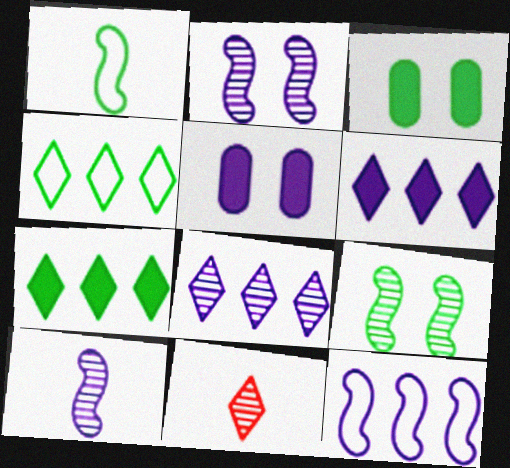[[3, 11, 12]]